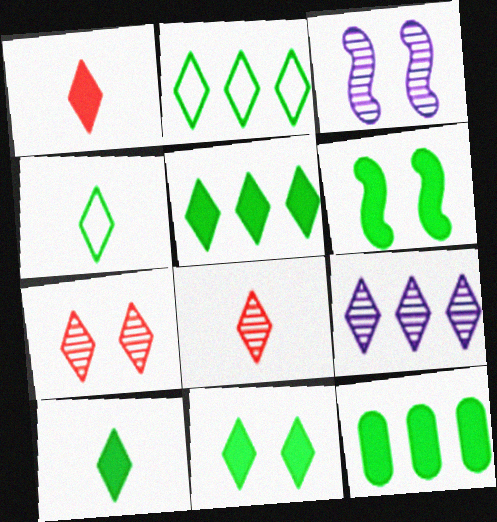[[5, 10, 11], 
[6, 10, 12]]